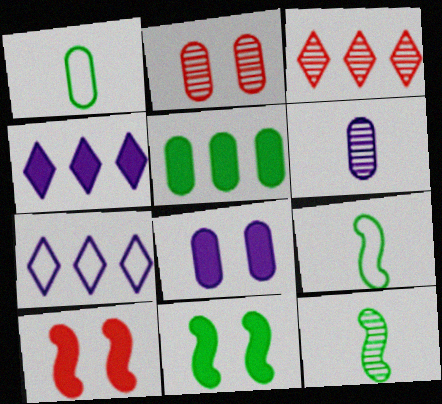[[2, 4, 9], 
[3, 8, 9]]